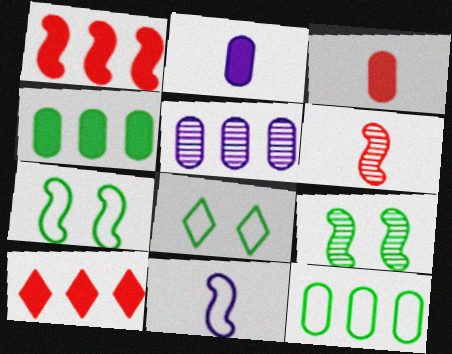[[1, 9, 11]]